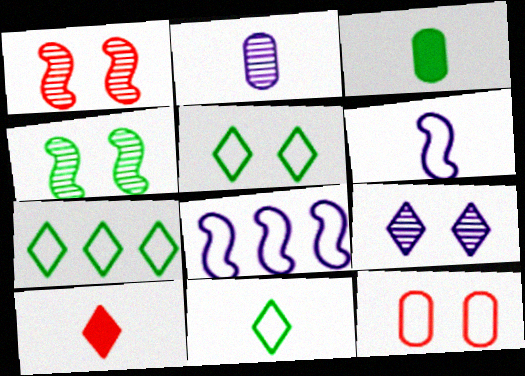[[3, 4, 7], 
[5, 7, 11], 
[6, 7, 12], 
[7, 9, 10], 
[8, 11, 12]]